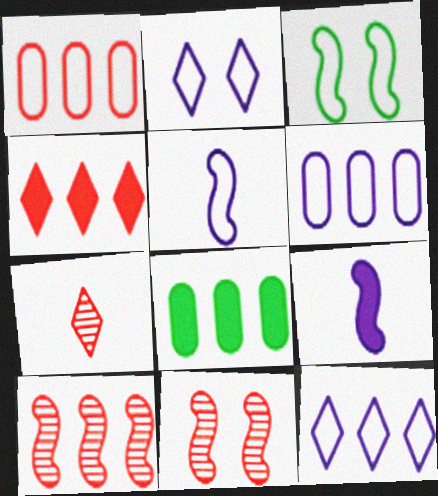[[1, 4, 10], 
[2, 5, 6], 
[3, 9, 10], 
[8, 10, 12]]